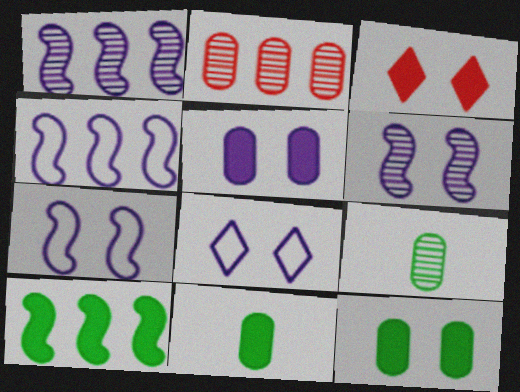[[3, 4, 9], 
[5, 6, 8]]